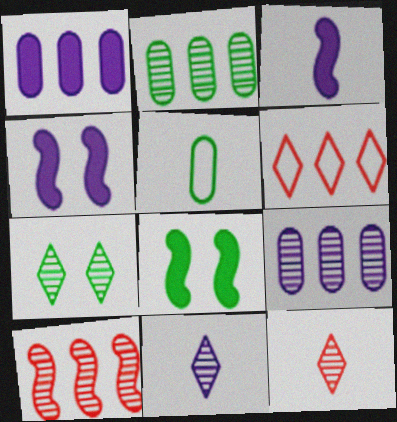[[3, 5, 12]]